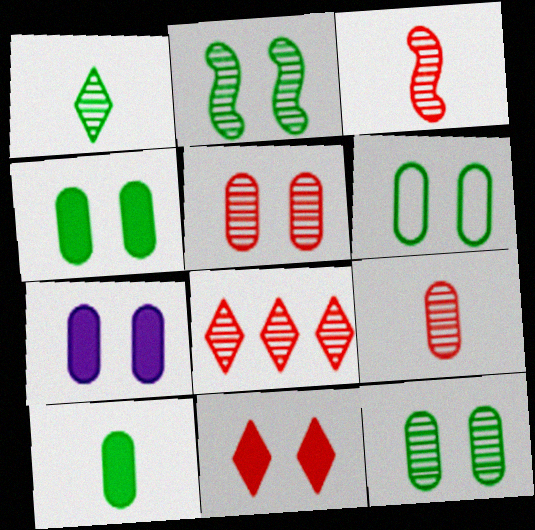[[3, 5, 8], 
[4, 6, 12], 
[5, 6, 7]]